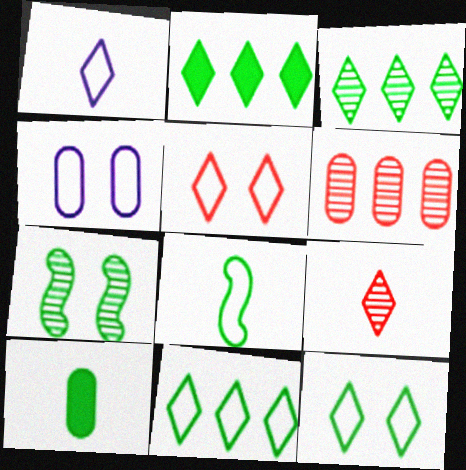[[1, 5, 11], 
[2, 3, 11], 
[4, 6, 10], 
[7, 10, 11]]